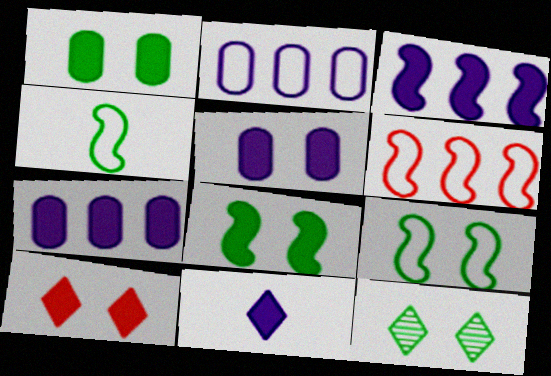[[1, 9, 12], 
[3, 5, 11], 
[5, 8, 10]]